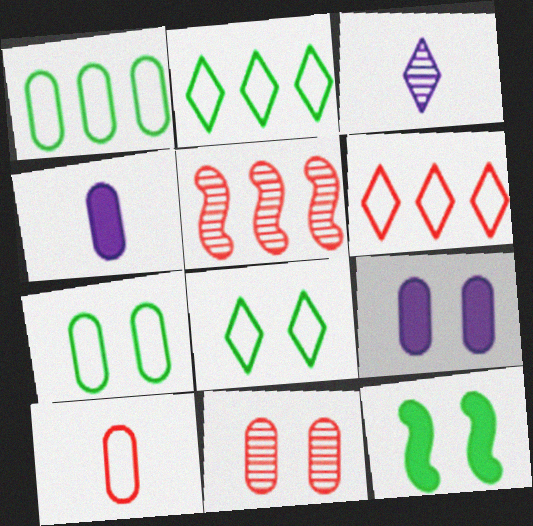[[1, 4, 11], 
[4, 5, 8], 
[7, 9, 11]]